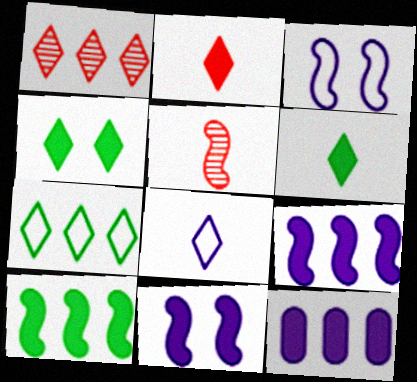[[1, 4, 8], 
[3, 5, 10]]